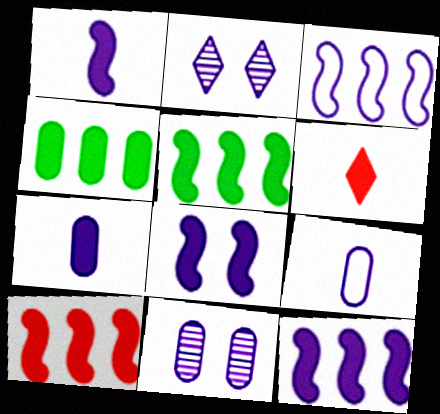[[1, 8, 12], 
[2, 3, 7], 
[2, 9, 12], 
[4, 6, 8], 
[5, 10, 12]]